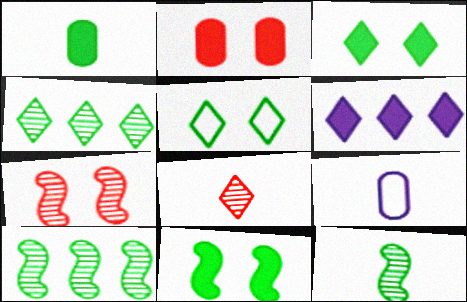[[1, 5, 10], 
[5, 6, 8]]